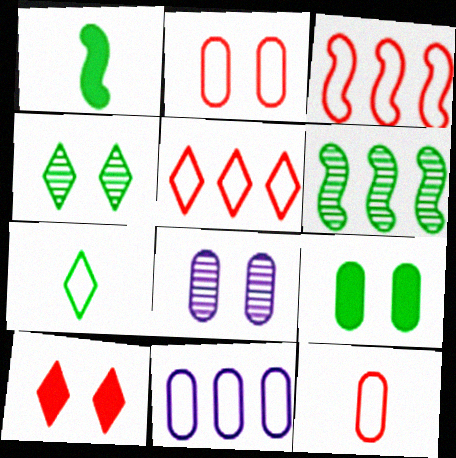[[1, 5, 8], 
[2, 8, 9], 
[6, 7, 9]]